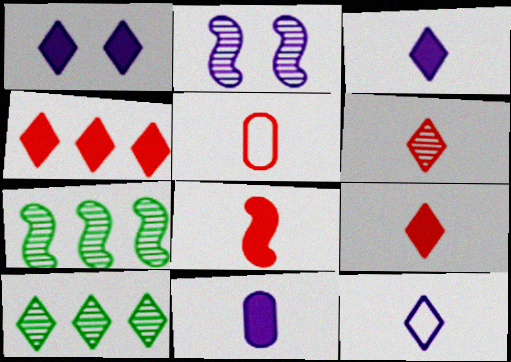[[1, 5, 7], 
[5, 6, 8]]